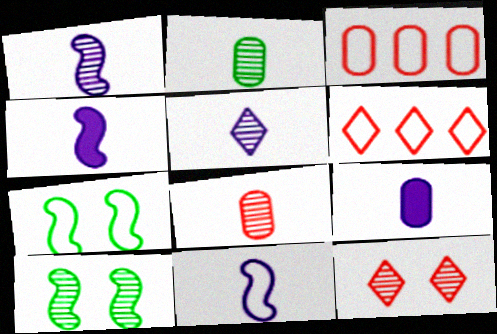[[1, 4, 11], 
[5, 9, 11], 
[6, 9, 10]]